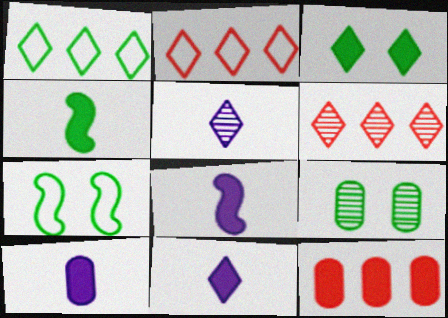[[1, 4, 9], 
[2, 3, 5], 
[2, 8, 9], 
[3, 7, 9], 
[3, 8, 12], 
[5, 7, 12], 
[6, 7, 10], 
[8, 10, 11]]